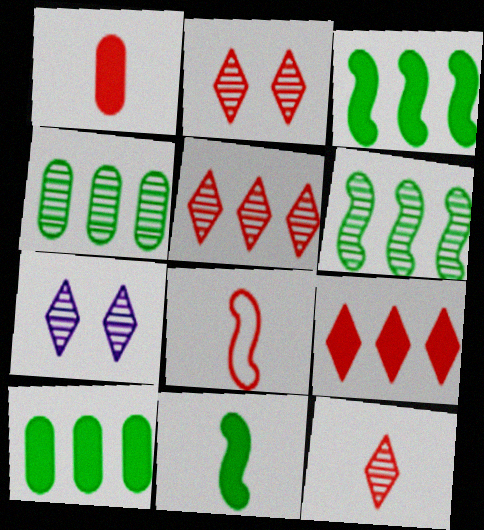[[1, 8, 12], 
[2, 5, 12], 
[7, 8, 10]]